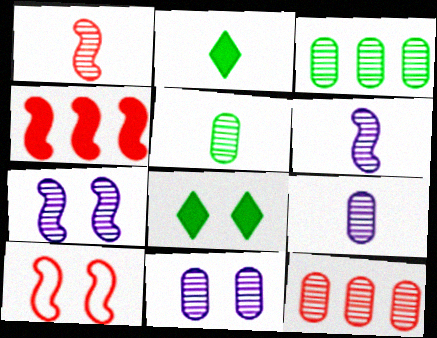[[1, 4, 10], 
[5, 11, 12], 
[8, 10, 11]]